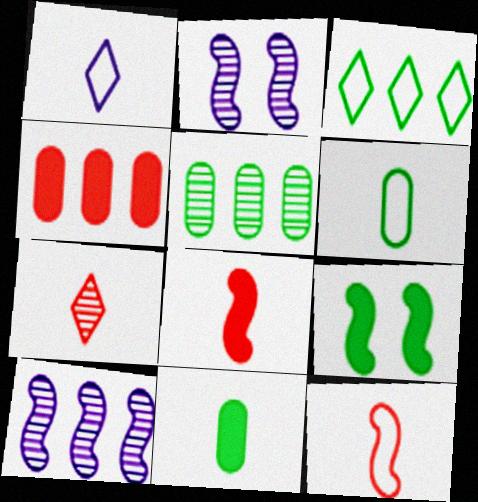[[1, 6, 12], 
[2, 5, 7], 
[3, 4, 10], 
[9, 10, 12]]